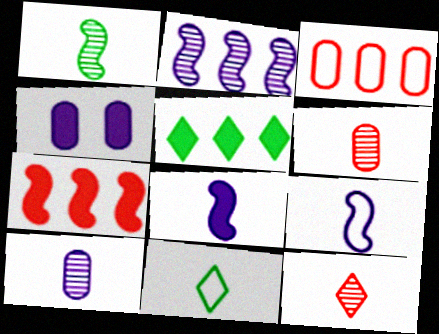[[1, 10, 12], 
[2, 3, 5], 
[6, 8, 11]]